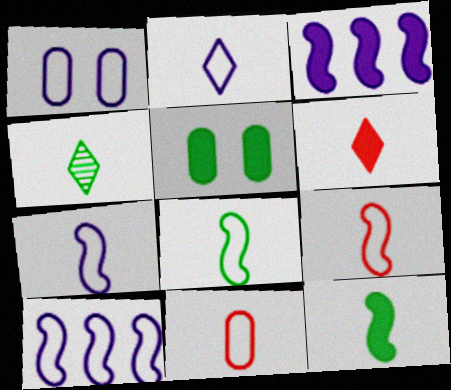[[1, 2, 10], 
[2, 4, 6], 
[2, 8, 11], 
[3, 5, 6], 
[7, 8, 9]]